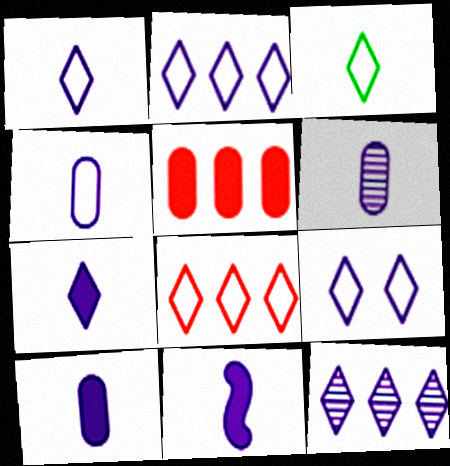[[1, 2, 9], 
[1, 6, 11], 
[3, 8, 9], 
[4, 6, 10], 
[7, 9, 12], 
[7, 10, 11]]